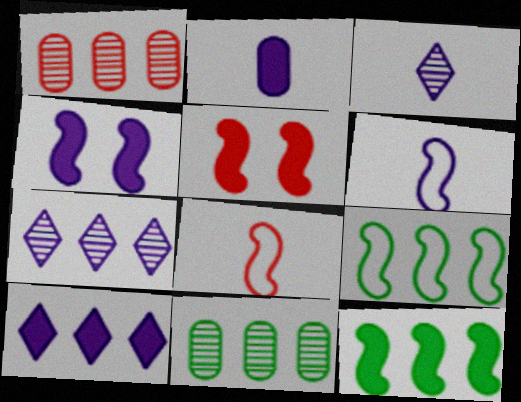[[1, 9, 10], 
[2, 3, 6], 
[2, 4, 10]]